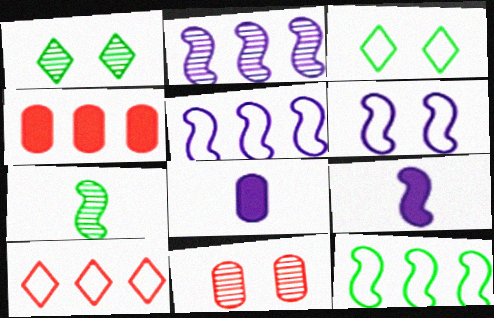[[2, 6, 9]]